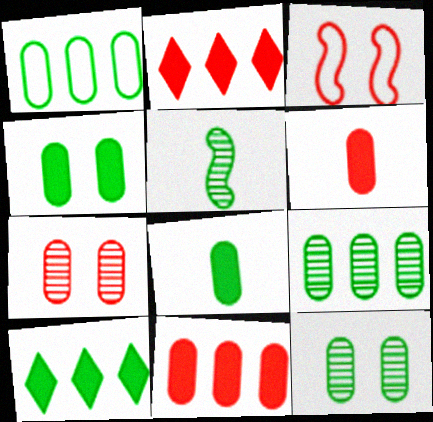[[1, 8, 12]]